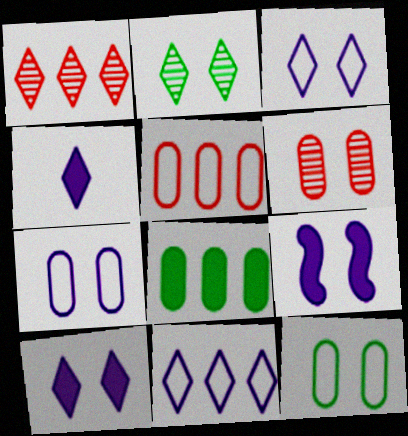[]